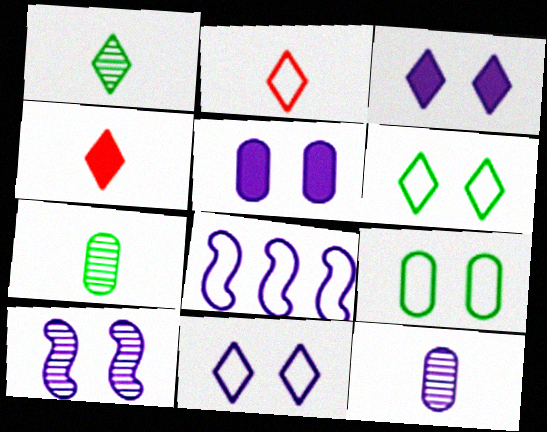[[2, 8, 9], 
[3, 8, 12], 
[5, 10, 11]]